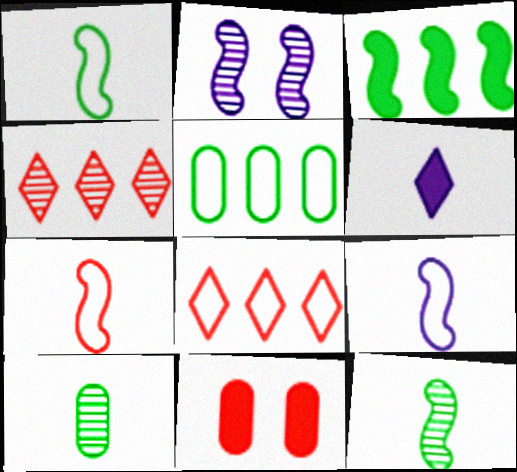[[1, 7, 9], 
[2, 3, 7], 
[2, 4, 10], 
[3, 6, 11], 
[4, 7, 11], 
[6, 7, 10]]